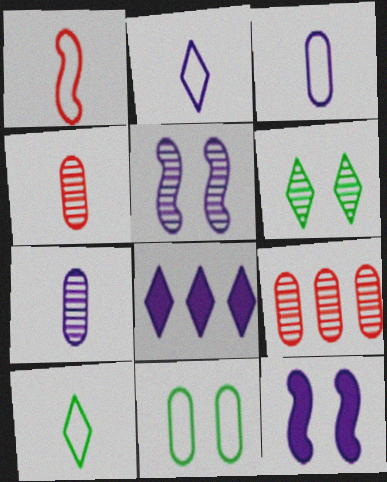[[1, 3, 10], 
[3, 5, 8], 
[9, 10, 12]]